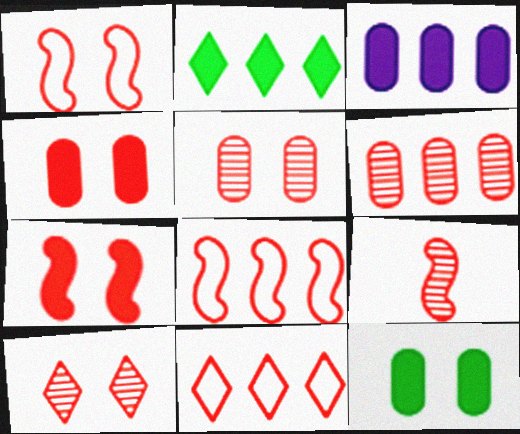[[1, 4, 10], 
[4, 9, 11], 
[6, 9, 10], 
[7, 8, 9]]